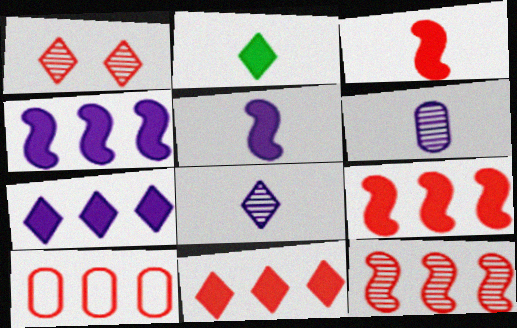[[1, 3, 10], 
[10, 11, 12]]